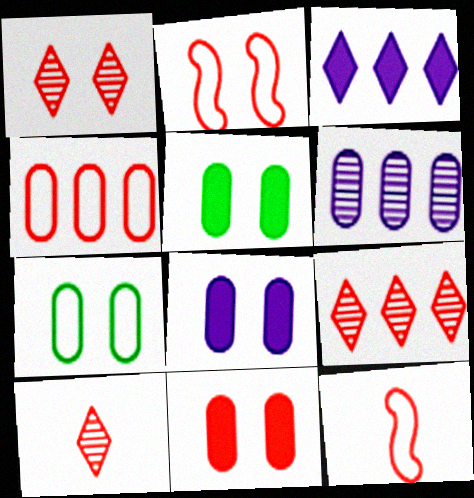[[1, 2, 11], 
[1, 9, 10], 
[5, 8, 11], 
[9, 11, 12]]